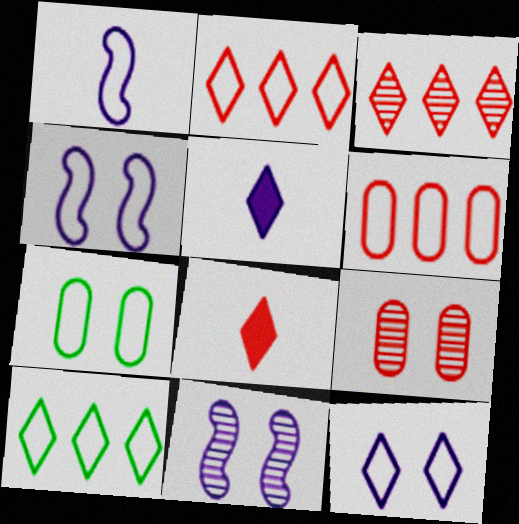[[1, 2, 7]]